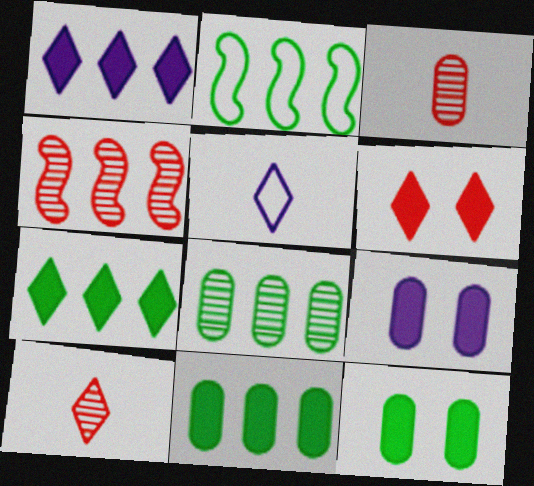[[2, 7, 8], 
[2, 9, 10], 
[4, 5, 12]]